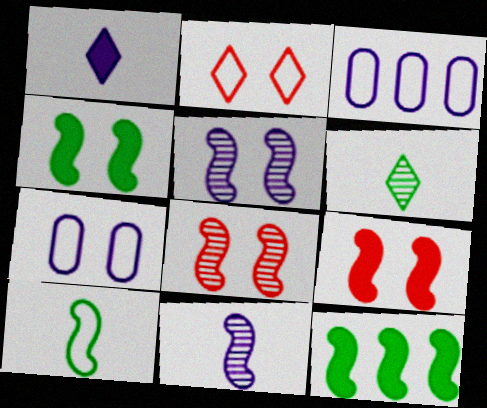[[1, 3, 5], 
[2, 3, 10], 
[3, 6, 9]]